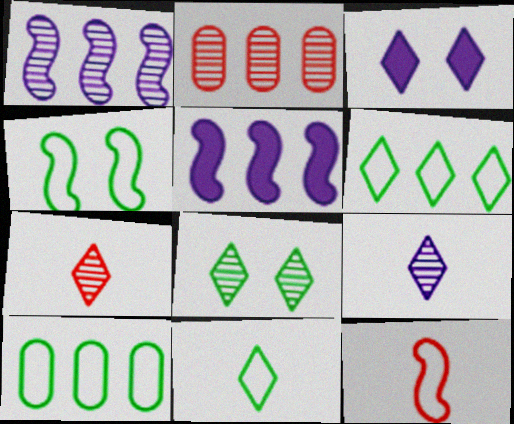[[2, 5, 6], 
[3, 6, 7], 
[4, 10, 11]]